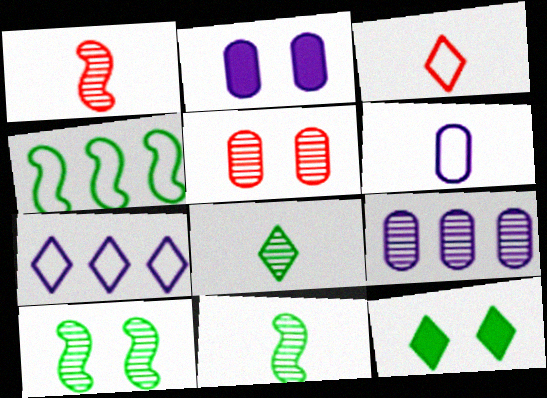[[2, 6, 9]]